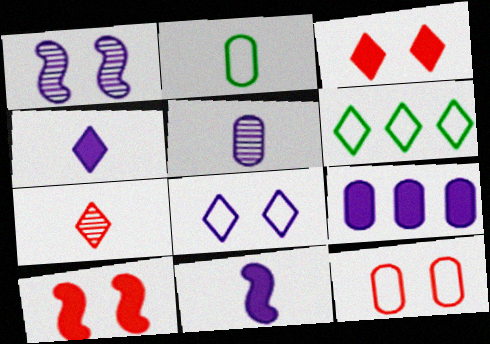[[2, 7, 11], 
[5, 6, 10]]